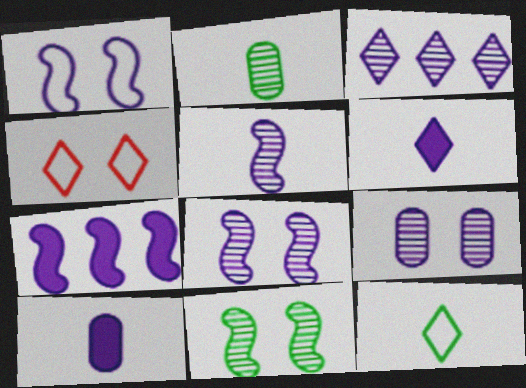[[1, 3, 10], 
[1, 5, 7], 
[2, 4, 7], 
[3, 5, 9]]